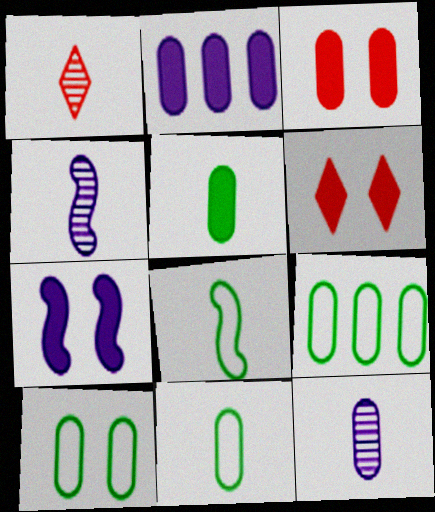[[1, 7, 9], 
[2, 3, 5], 
[3, 9, 12], 
[4, 6, 9], 
[9, 10, 11]]